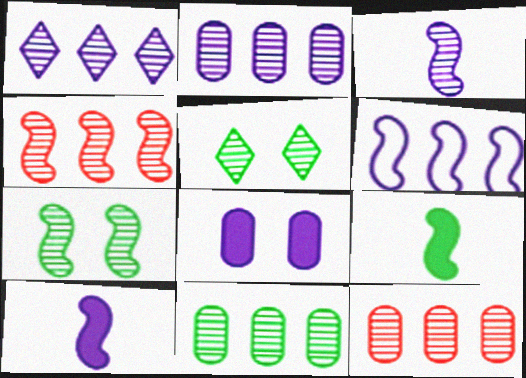[[1, 4, 11], 
[2, 11, 12], 
[3, 4, 7], 
[3, 5, 12]]